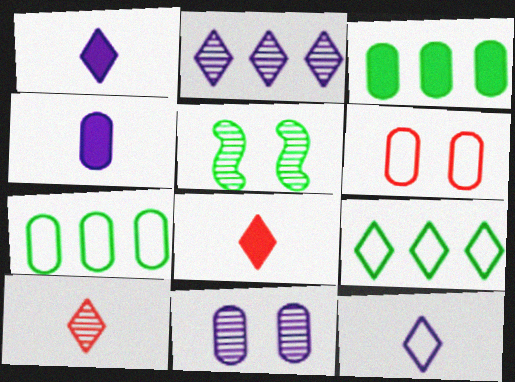[]